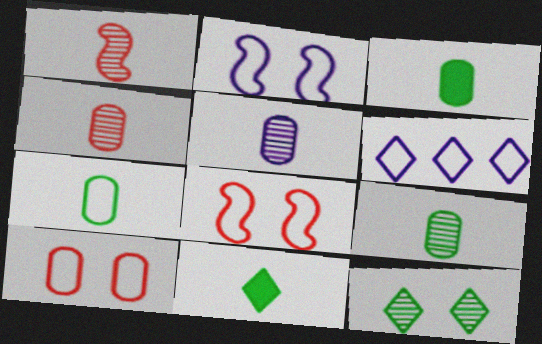[[3, 7, 9], 
[4, 5, 9], 
[6, 7, 8]]